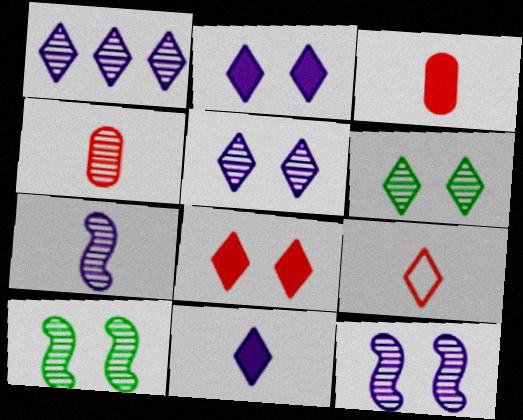[[1, 4, 10]]